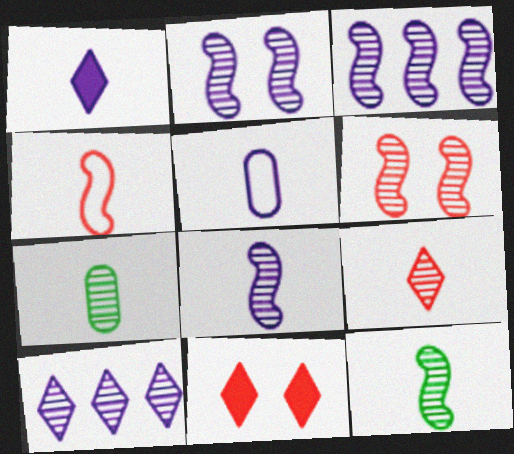[[1, 4, 7], 
[1, 5, 8], 
[2, 3, 8], 
[3, 6, 12], 
[6, 7, 10], 
[7, 8, 9]]